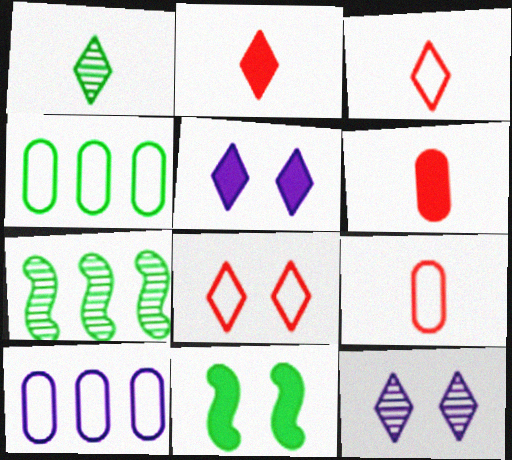[[1, 4, 11], 
[5, 7, 9]]